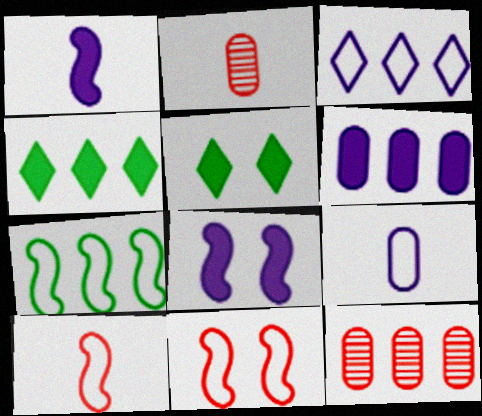[]